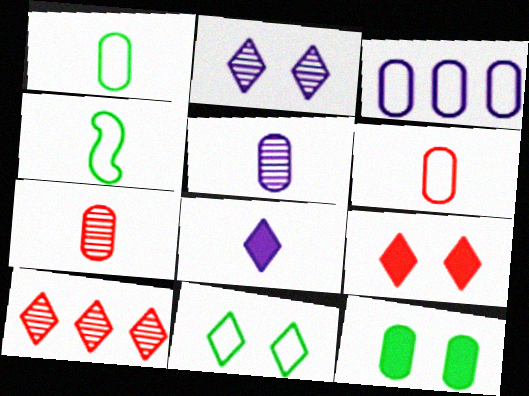[[2, 9, 11], 
[3, 7, 12], 
[4, 7, 8], 
[8, 10, 11]]